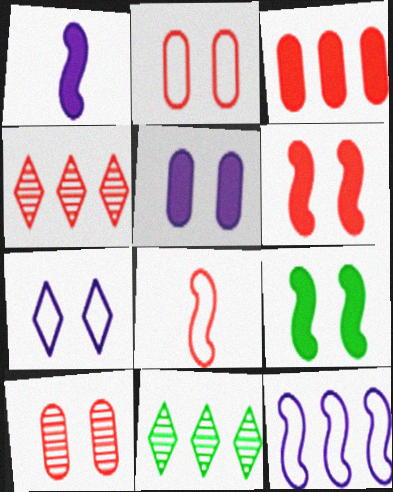[[1, 2, 11], 
[3, 11, 12], 
[5, 8, 11], 
[7, 9, 10]]